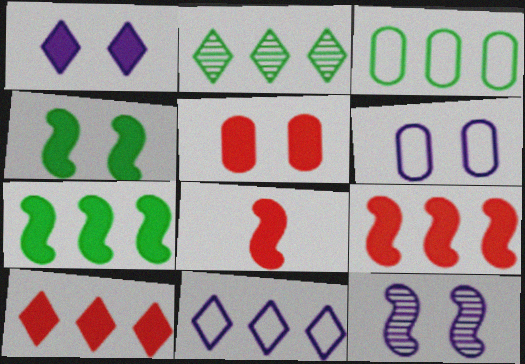[[1, 4, 5], 
[1, 6, 12], 
[2, 3, 7], 
[2, 6, 8], 
[2, 10, 11], 
[5, 8, 10]]